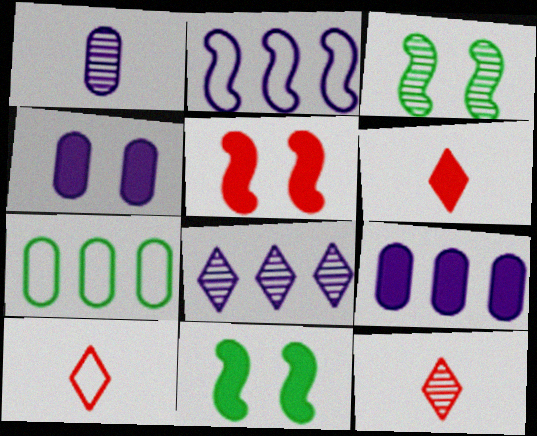[[2, 8, 9], 
[3, 9, 10], 
[6, 9, 11], 
[6, 10, 12]]